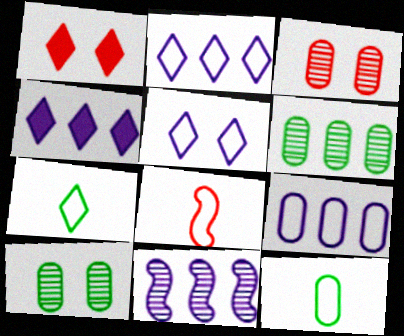[[1, 11, 12], 
[4, 8, 10], 
[4, 9, 11]]